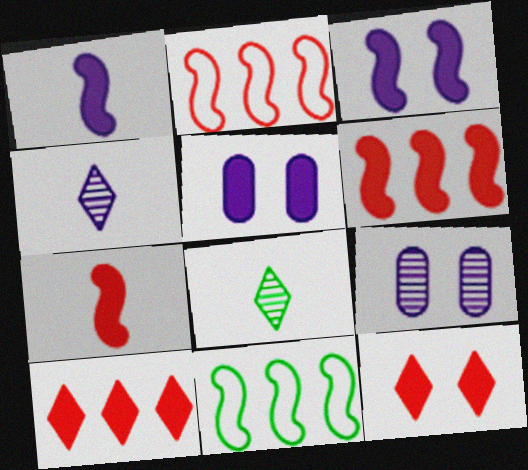[[2, 5, 8]]